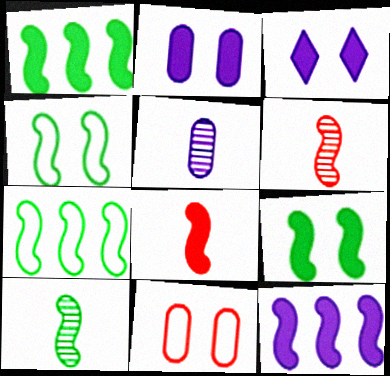[[1, 4, 10], 
[4, 6, 12], 
[7, 9, 10], 
[8, 9, 12]]